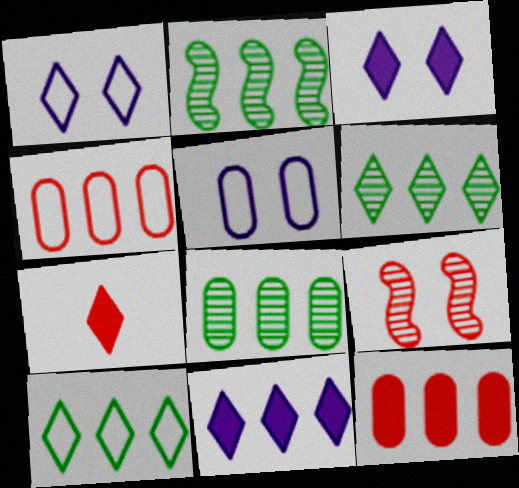[[1, 6, 7], 
[2, 4, 11], 
[2, 5, 7], 
[2, 6, 8], 
[4, 7, 9]]